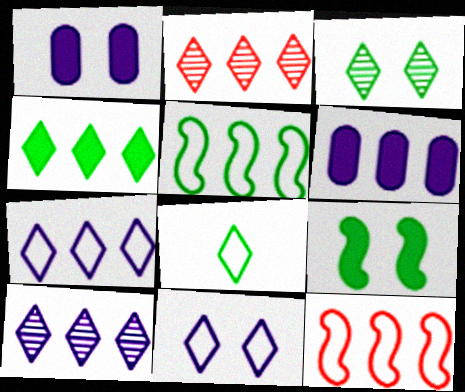[[2, 4, 7], 
[2, 5, 6], 
[3, 4, 8]]